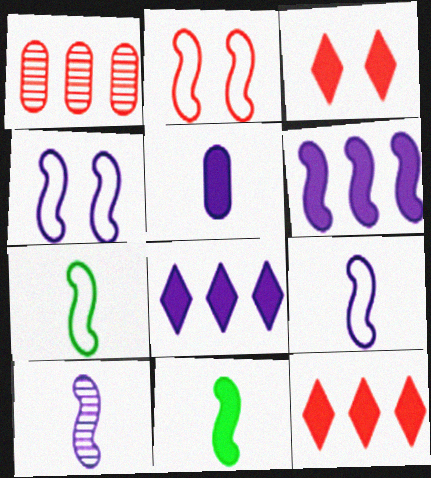[[4, 6, 10]]